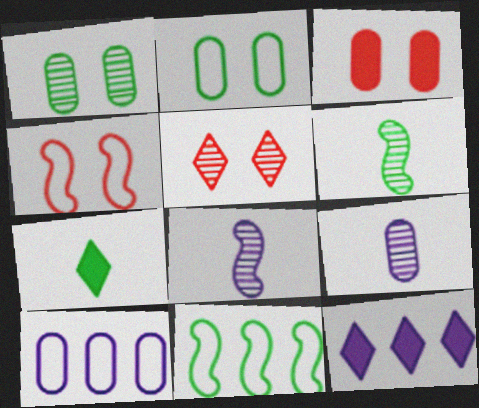[[1, 7, 11], 
[3, 4, 5]]